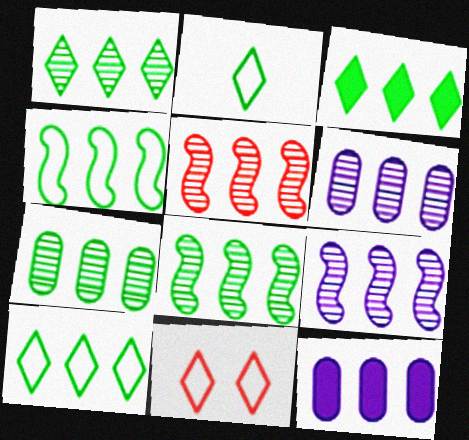[[1, 3, 10], 
[1, 5, 6], 
[1, 7, 8], 
[3, 4, 7], 
[5, 8, 9], 
[5, 10, 12]]